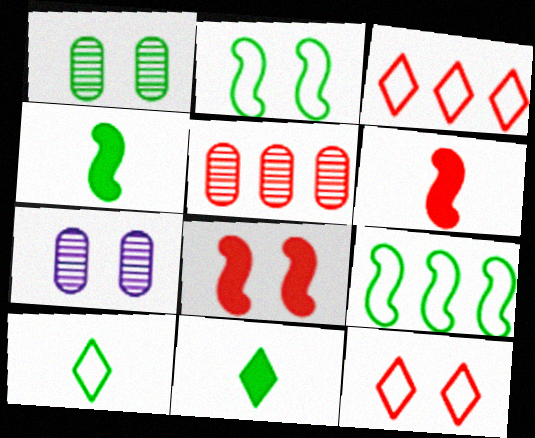[[1, 9, 11], 
[3, 4, 7], 
[5, 6, 12]]